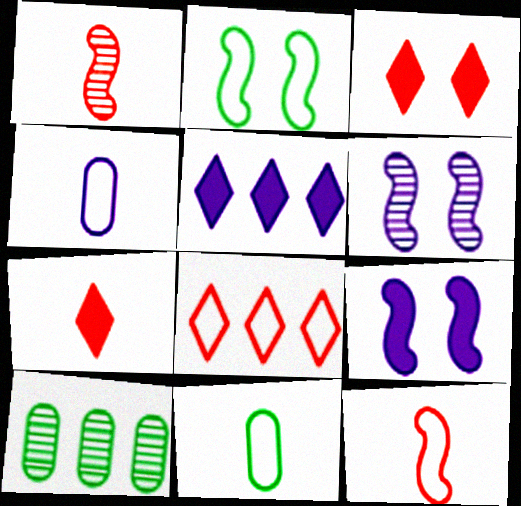[[2, 4, 8], 
[4, 5, 6]]